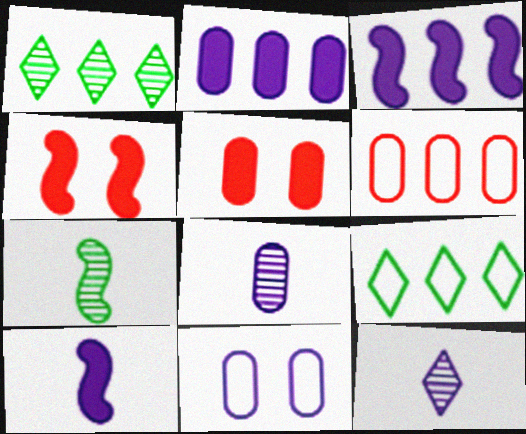[[1, 3, 6], 
[2, 8, 11], 
[3, 11, 12], 
[4, 8, 9]]